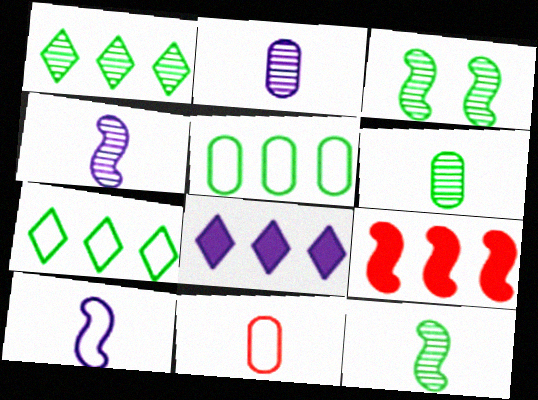[[1, 3, 6], 
[3, 8, 11], 
[3, 9, 10]]